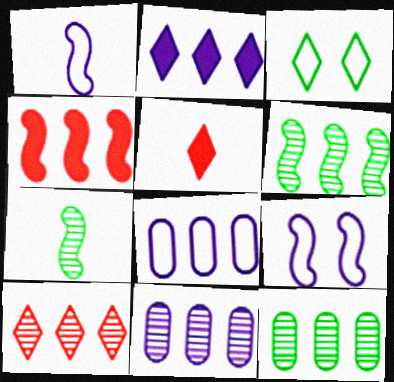[[4, 7, 9], 
[5, 9, 12], 
[6, 10, 11]]